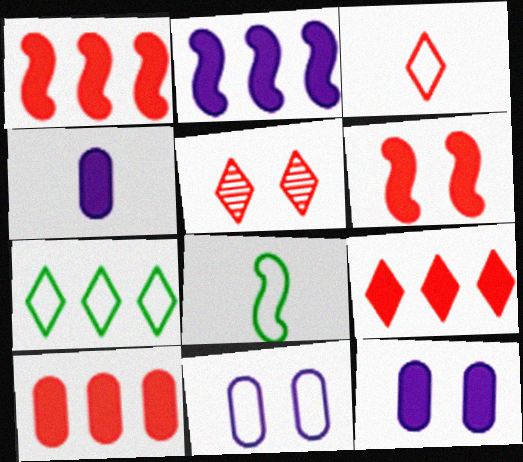[[1, 9, 10], 
[3, 5, 9]]